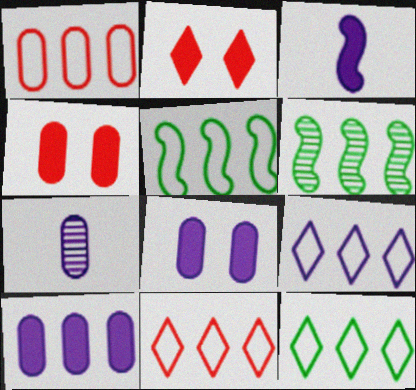[[1, 5, 9], 
[2, 5, 7], 
[6, 10, 11], 
[9, 11, 12]]